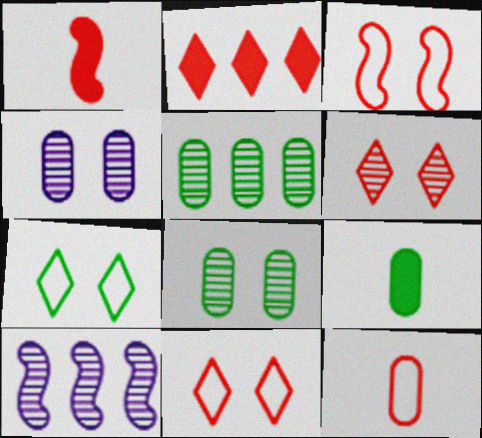[[9, 10, 11]]